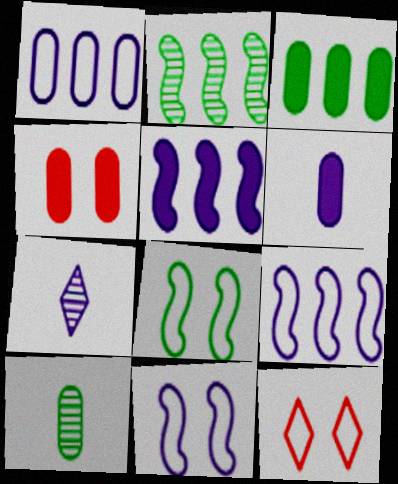[[1, 4, 10], 
[2, 6, 12], 
[3, 4, 6], 
[5, 10, 12]]